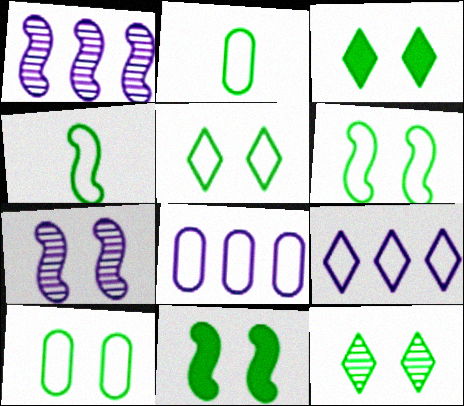[[3, 5, 12], 
[5, 6, 10], 
[10, 11, 12]]